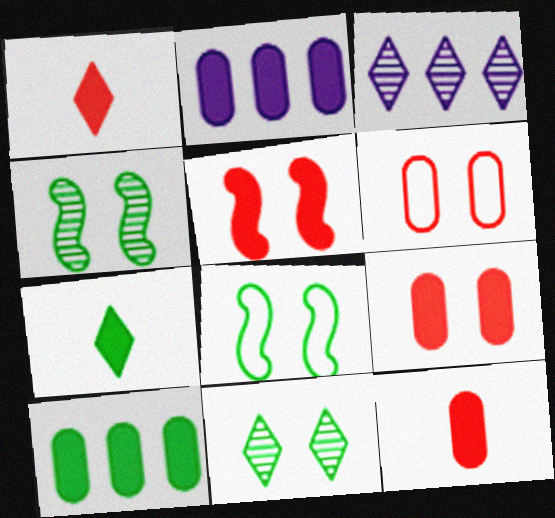[[2, 5, 7], 
[3, 8, 12]]